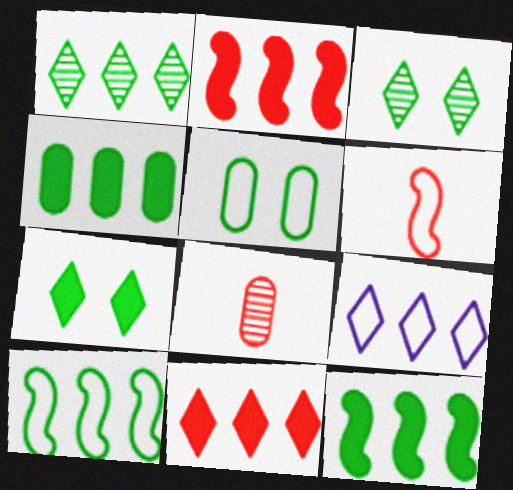[[1, 4, 10], 
[1, 9, 11], 
[5, 6, 9]]